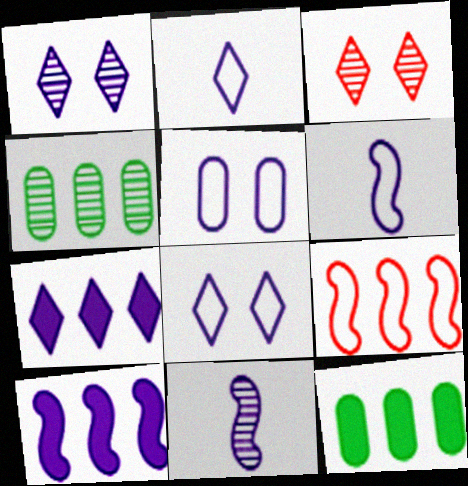[[1, 2, 7], 
[3, 4, 11], 
[3, 6, 12], 
[4, 7, 9], 
[5, 7, 11]]